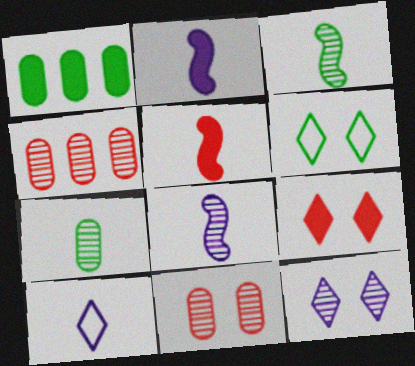[[1, 2, 9], 
[1, 3, 6], 
[2, 4, 6], 
[3, 4, 12], 
[5, 7, 10], 
[6, 9, 12]]